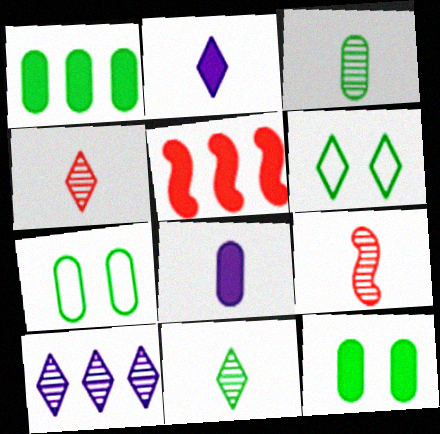[[1, 3, 7], 
[2, 5, 12]]